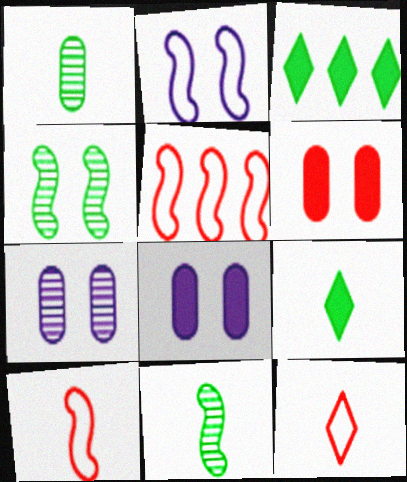[[3, 7, 10], 
[5, 7, 9]]